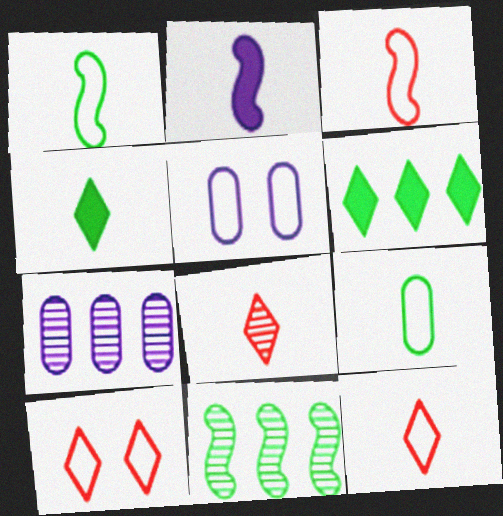[[2, 8, 9]]